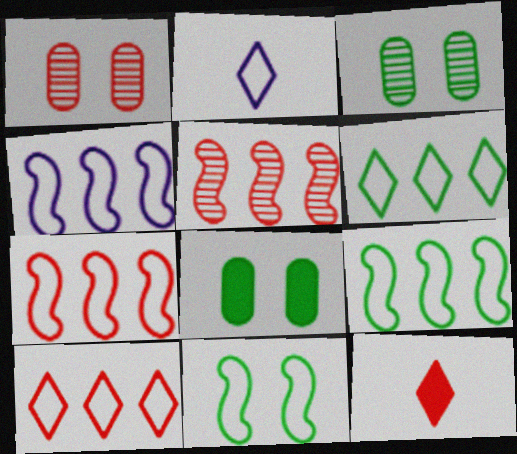[[1, 7, 12], 
[2, 5, 8], 
[3, 4, 12], 
[4, 7, 9]]